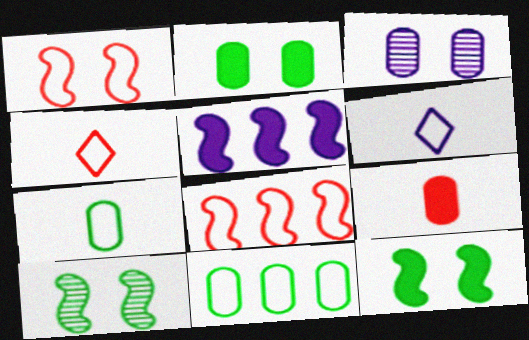[[1, 6, 11], 
[3, 5, 6], 
[3, 9, 11]]